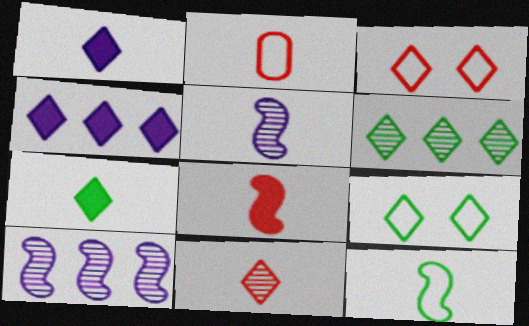[[1, 3, 6], 
[2, 5, 7], 
[2, 8, 11], 
[4, 9, 11], 
[5, 8, 12], 
[6, 7, 9]]